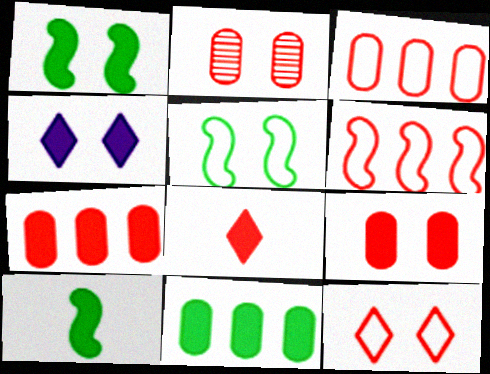[[1, 4, 9], 
[2, 4, 5], 
[2, 6, 8], 
[4, 7, 10]]